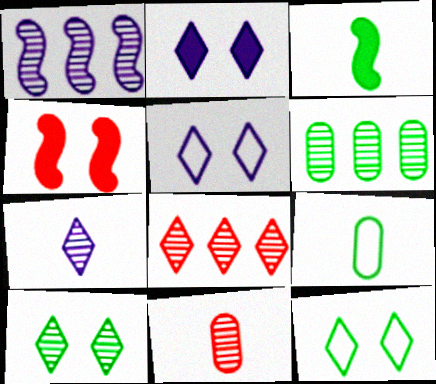[[1, 6, 8], 
[1, 10, 11], 
[3, 6, 12], 
[7, 8, 10]]